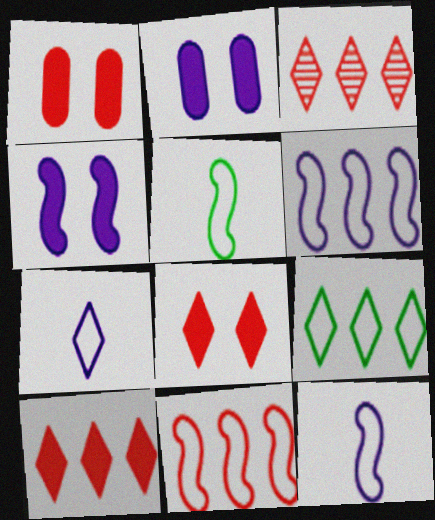[[2, 3, 5]]